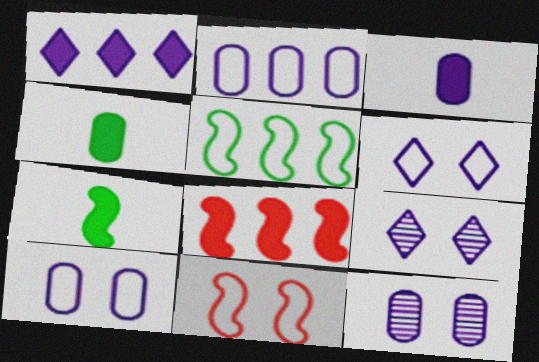[[2, 3, 12]]